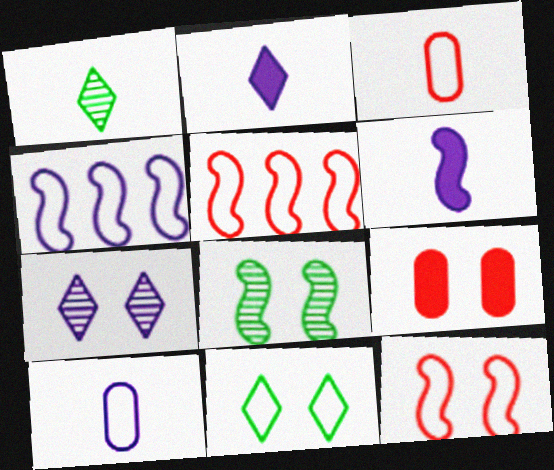[[1, 3, 6], 
[1, 4, 9], 
[3, 4, 11], 
[5, 6, 8], 
[5, 10, 11]]